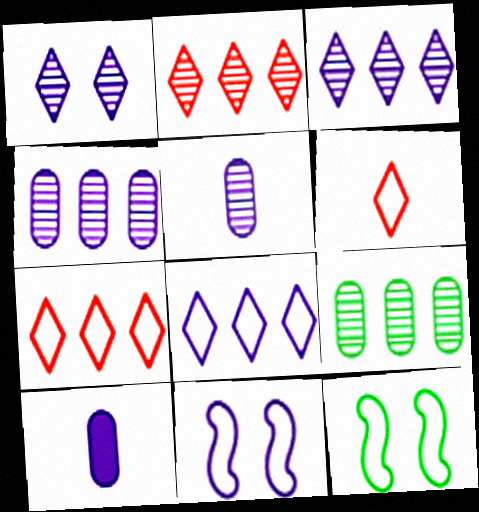[[2, 10, 12], 
[3, 10, 11]]